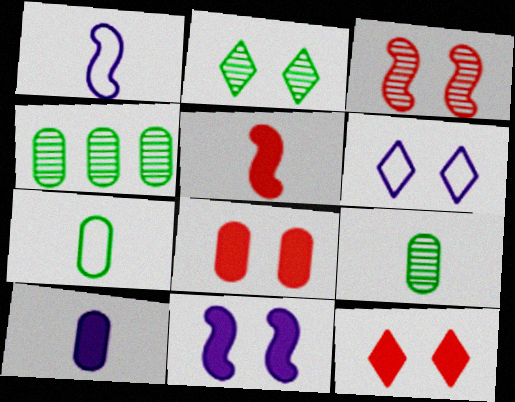[[1, 4, 12], 
[2, 6, 12], 
[4, 5, 6]]